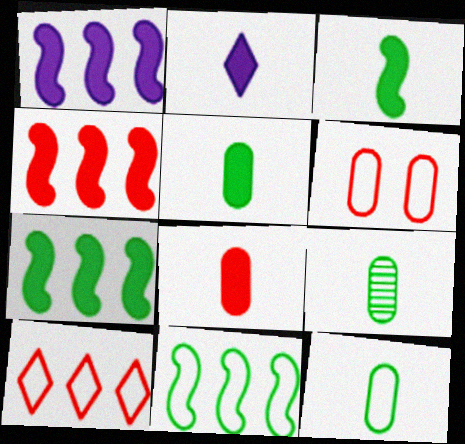[[1, 4, 7], 
[2, 3, 8], 
[5, 9, 12]]